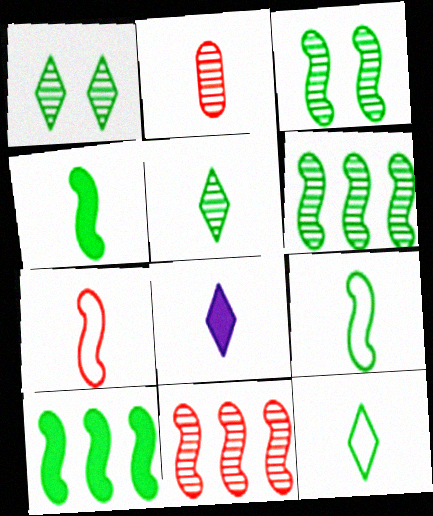[[2, 8, 9], 
[3, 9, 10]]